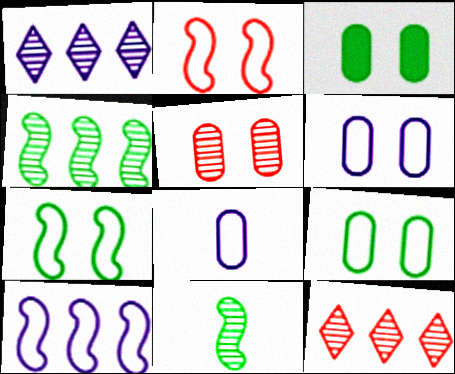[[1, 5, 11], 
[3, 5, 6]]